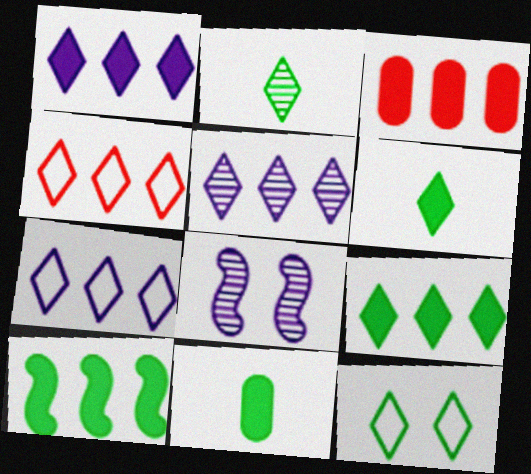[[1, 3, 10], 
[1, 5, 7], 
[2, 9, 12], 
[4, 5, 9], 
[4, 8, 11]]